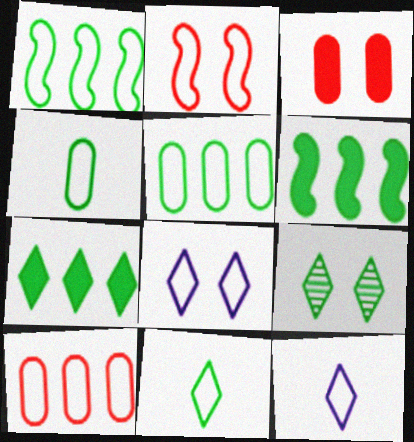[[2, 5, 12], 
[4, 6, 9], 
[7, 9, 11]]